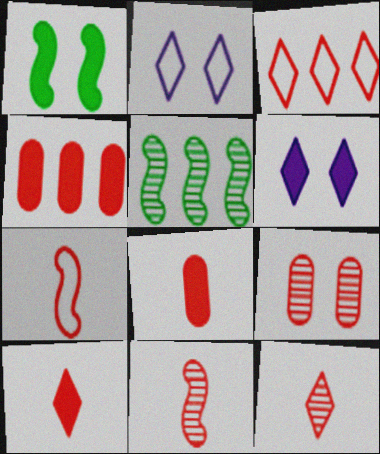[[1, 2, 9], 
[2, 5, 8], 
[7, 8, 12]]